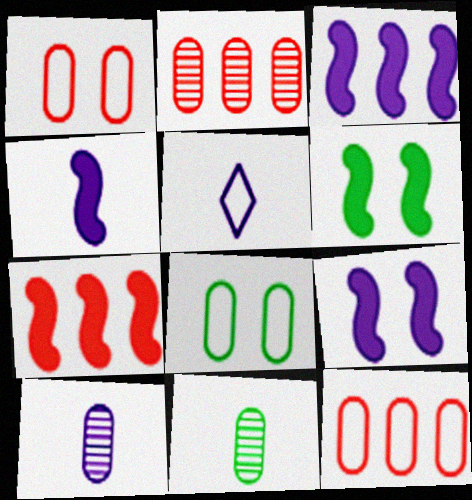[[2, 5, 6], 
[3, 4, 9], 
[4, 5, 10], 
[4, 6, 7]]